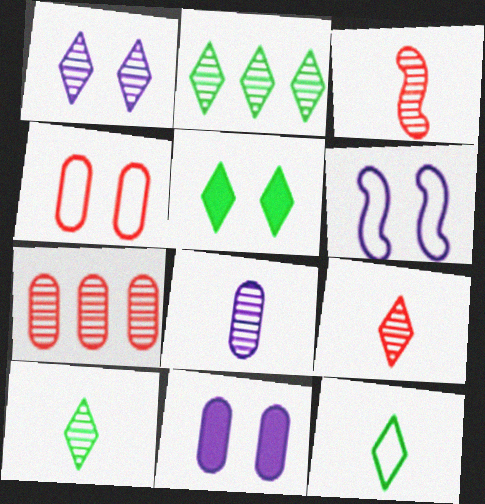[[1, 2, 9], 
[1, 6, 11], 
[2, 5, 12], 
[3, 8, 10]]